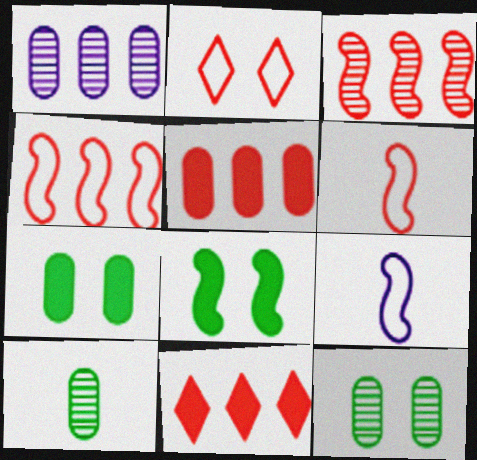[[3, 8, 9], 
[9, 11, 12]]